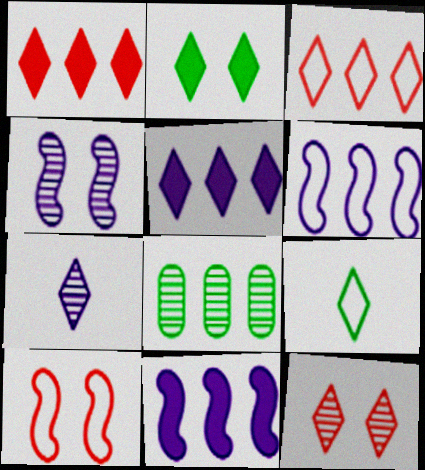[[1, 6, 8], 
[2, 3, 7], 
[3, 8, 11], 
[5, 9, 12]]